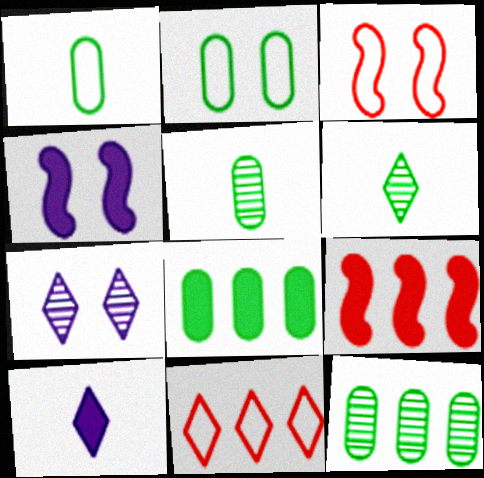[[1, 7, 9], 
[2, 5, 8], 
[3, 10, 12], 
[4, 5, 11]]